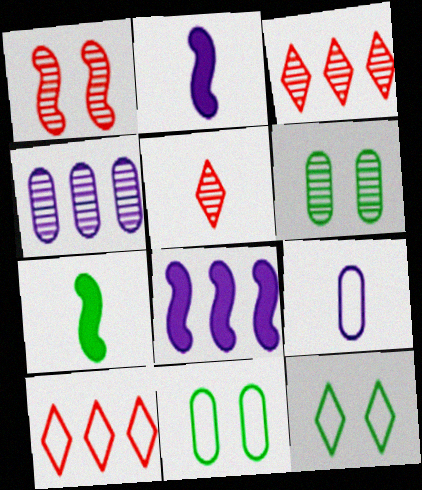[[2, 3, 11], 
[2, 6, 10], 
[5, 7, 9], 
[5, 8, 11]]